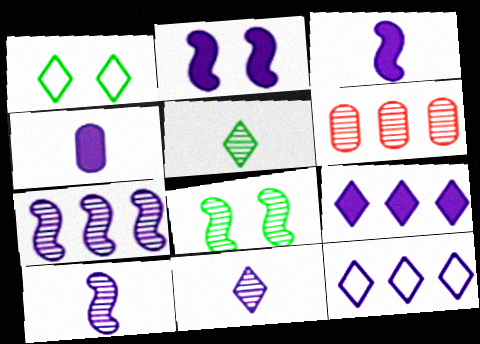[[1, 3, 6], 
[2, 4, 9], 
[6, 8, 11]]